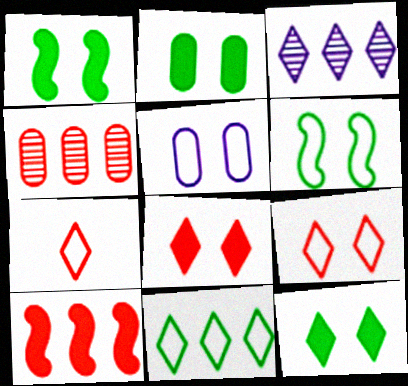[[1, 2, 12], 
[3, 7, 12], 
[5, 6, 9]]